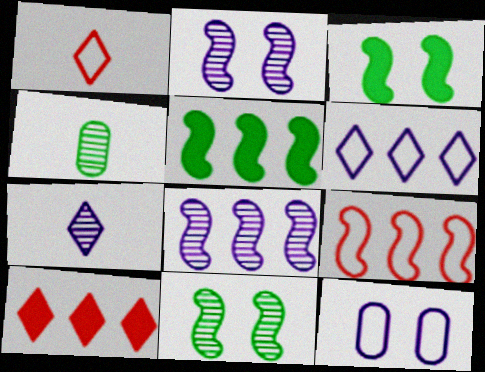[[5, 8, 9]]